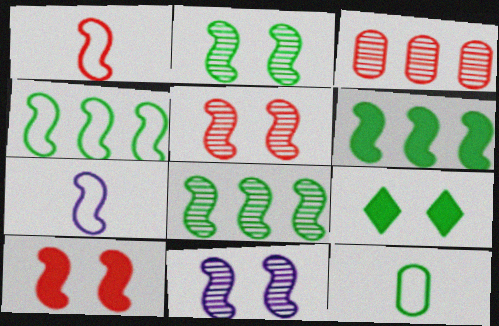[[1, 6, 11], 
[2, 5, 11], 
[3, 7, 9], 
[4, 6, 8], 
[5, 6, 7], 
[7, 8, 10], 
[8, 9, 12]]